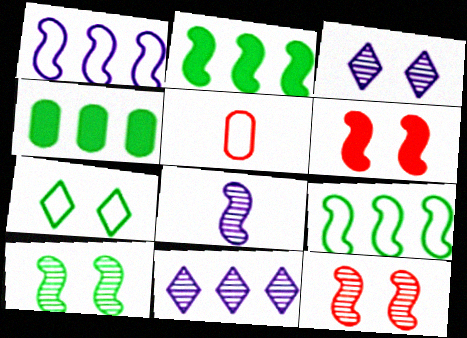[[1, 5, 7], 
[2, 3, 5], 
[6, 8, 9]]